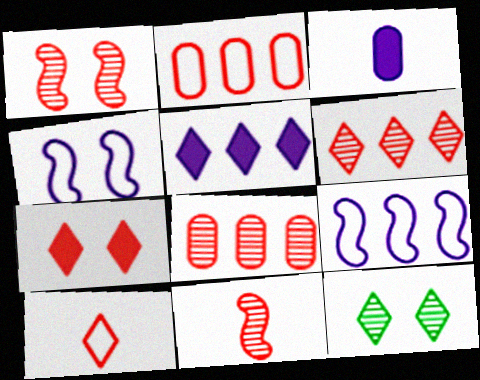[[2, 7, 11], 
[5, 10, 12], 
[6, 7, 10]]